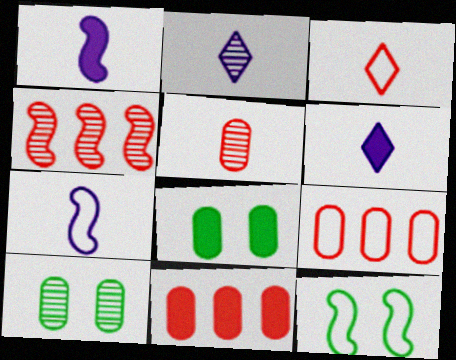[[1, 4, 12], 
[2, 4, 10], 
[2, 11, 12]]